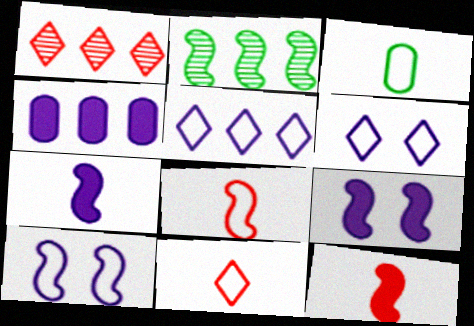[[1, 3, 9], 
[2, 8, 9], 
[2, 10, 12]]